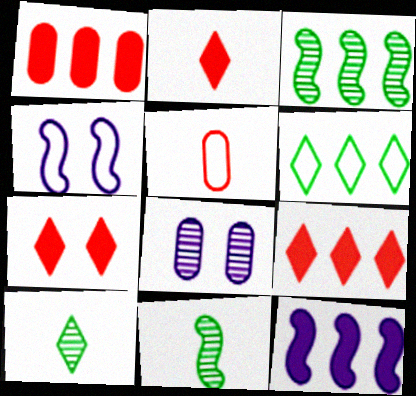[[1, 4, 10], 
[2, 7, 9], 
[4, 5, 6]]